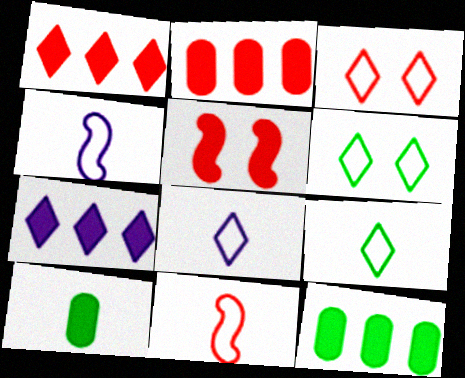[[5, 7, 10]]